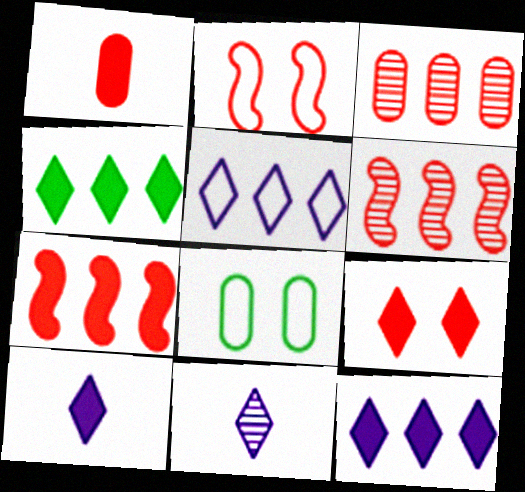[[1, 7, 9], 
[4, 9, 10], 
[6, 8, 10], 
[7, 8, 11]]